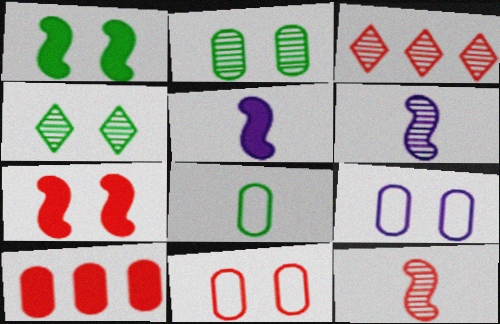[[2, 3, 6], 
[4, 7, 9]]